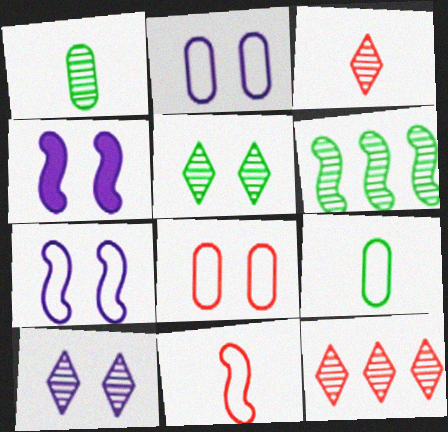[[1, 5, 6], 
[2, 4, 10], 
[4, 5, 8], 
[4, 6, 11], 
[4, 9, 12]]